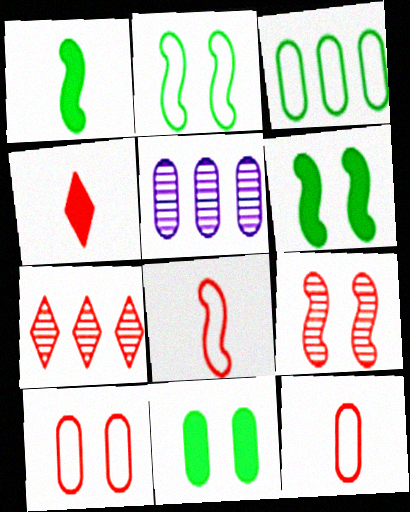[[2, 4, 5], 
[5, 11, 12]]